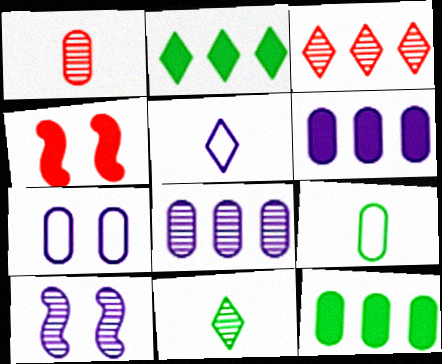[[1, 7, 12], 
[5, 6, 10]]